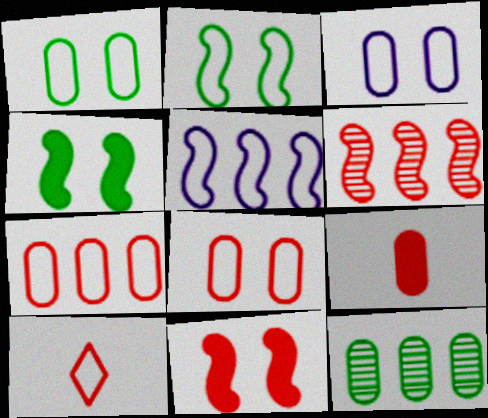[[1, 3, 8], 
[1, 5, 10], 
[3, 9, 12]]